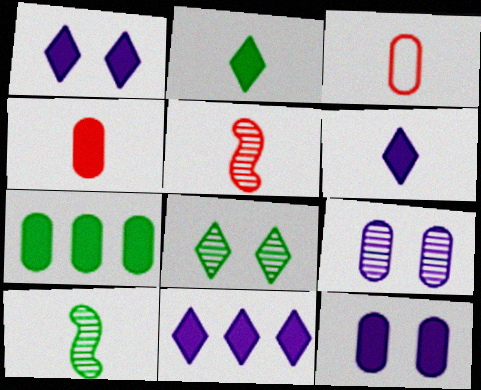[[1, 6, 11], 
[3, 6, 10], 
[3, 7, 9], 
[4, 7, 12]]